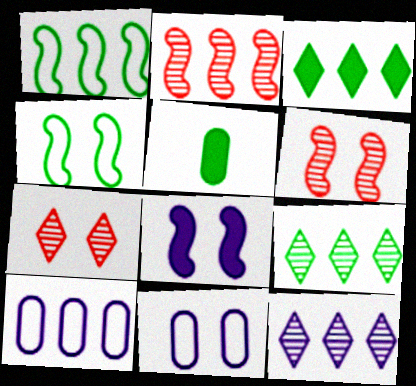[[2, 3, 10], 
[4, 5, 9], 
[4, 6, 8]]